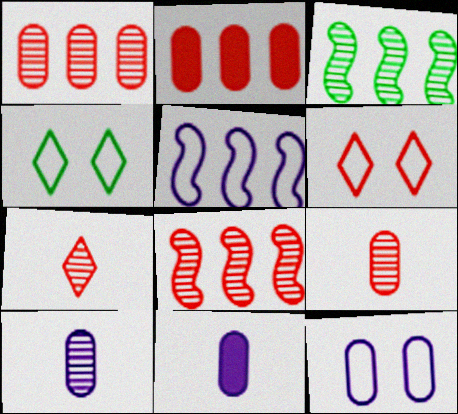[[3, 6, 11], 
[4, 8, 11]]